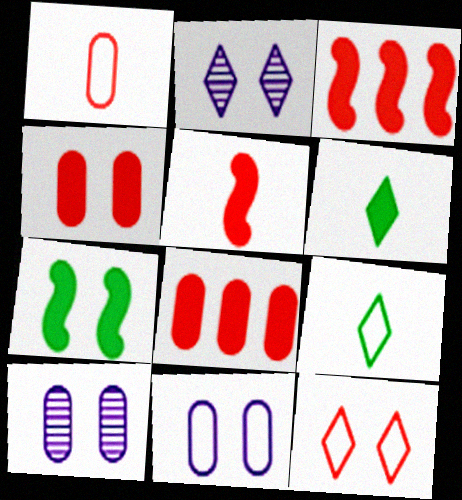[[3, 9, 10], 
[7, 10, 12]]